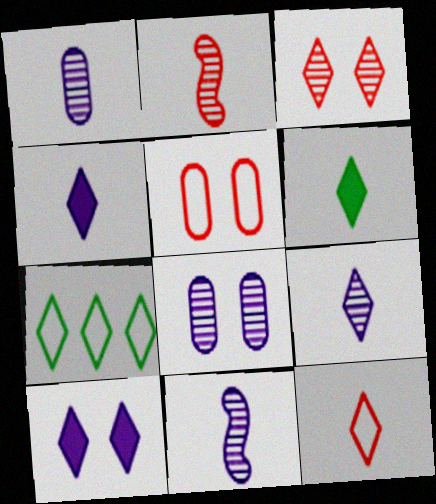[[1, 9, 11], 
[3, 4, 7], 
[6, 9, 12]]